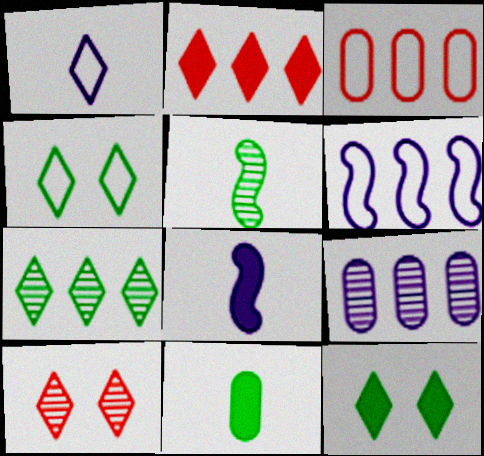[[5, 9, 10], 
[6, 10, 11]]